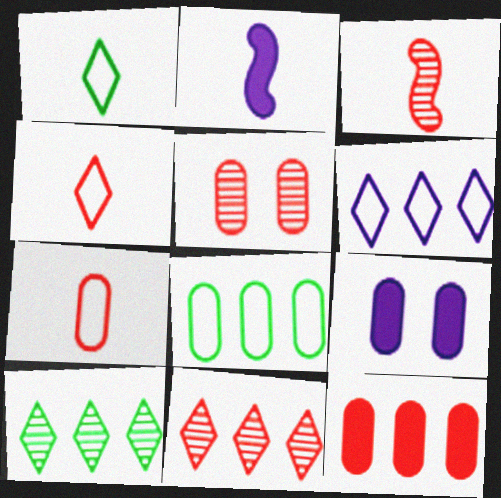[[3, 5, 11], 
[5, 7, 12]]